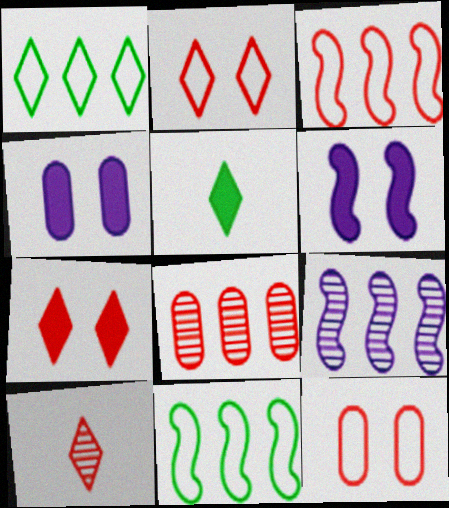[[4, 10, 11], 
[5, 9, 12]]